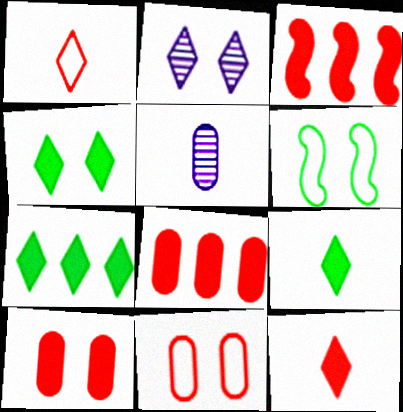[[1, 2, 7], 
[2, 6, 10], 
[3, 10, 12], 
[4, 7, 9]]